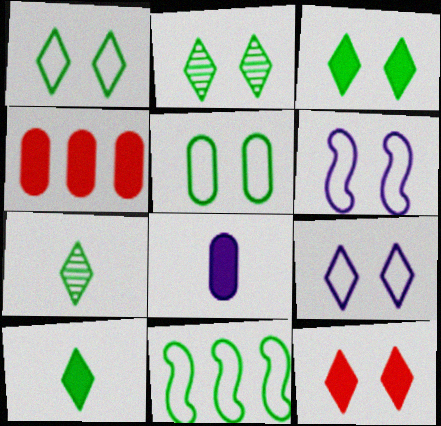[[1, 2, 3], 
[2, 9, 12], 
[4, 6, 7]]